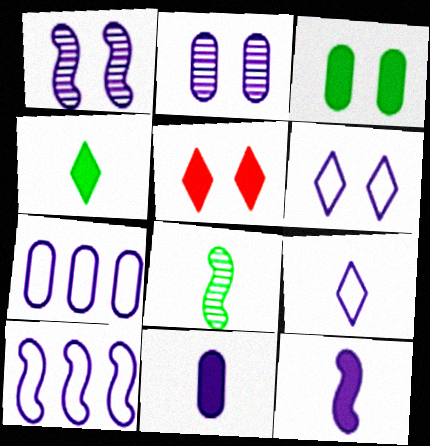[[1, 10, 12], 
[2, 7, 11], 
[5, 7, 8]]